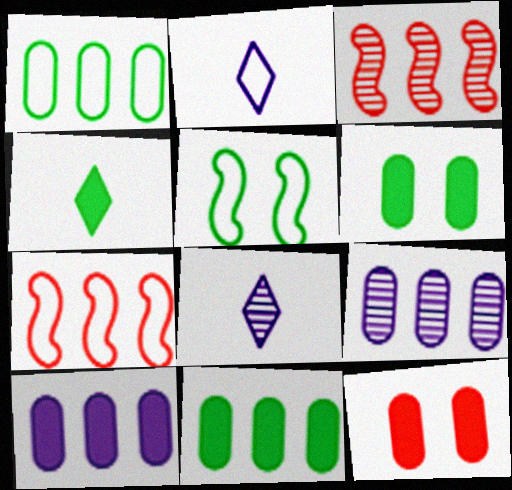[[2, 3, 6], 
[6, 7, 8]]